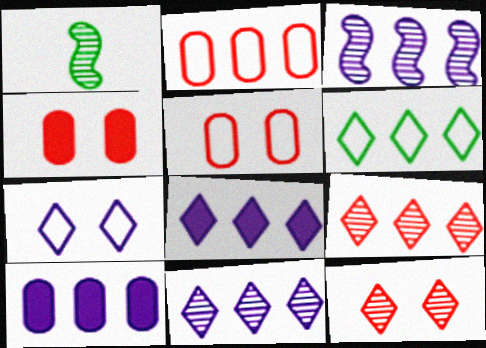[[1, 5, 8], 
[6, 8, 9]]